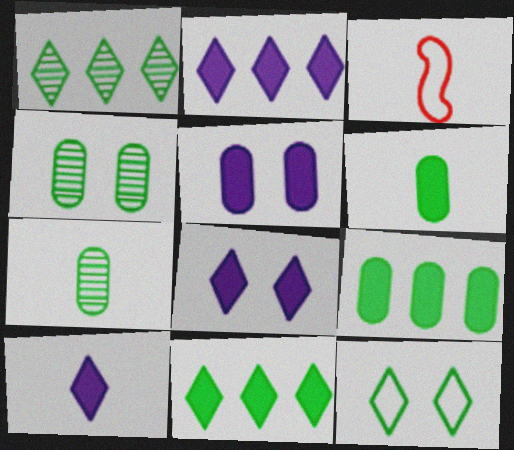[[1, 3, 5], 
[2, 3, 4], 
[2, 8, 10], 
[3, 7, 10]]